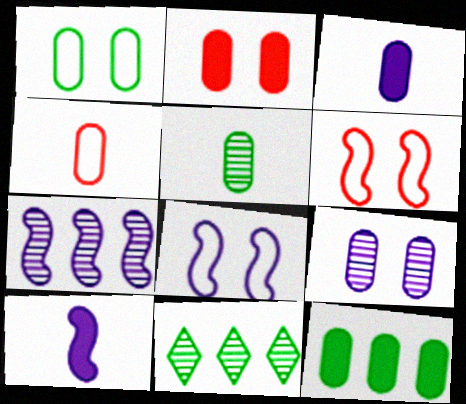[[1, 2, 9], 
[1, 5, 12], 
[2, 3, 12], 
[3, 4, 5], 
[3, 6, 11], 
[4, 9, 12], 
[7, 8, 10]]